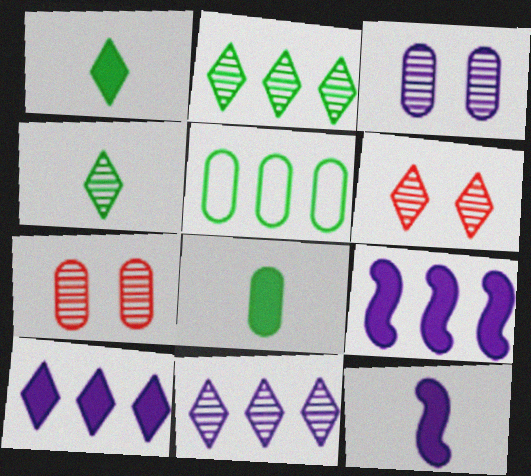[[4, 6, 11], 
[5, 6, 12]]